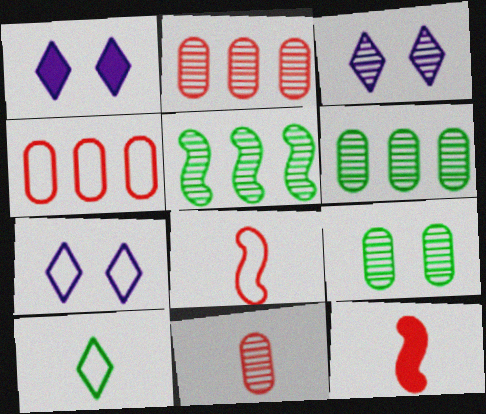[[1, 3, 7], 
[1, 6, 8], 
[3, 5, 11], 
[6, 7, 12]]